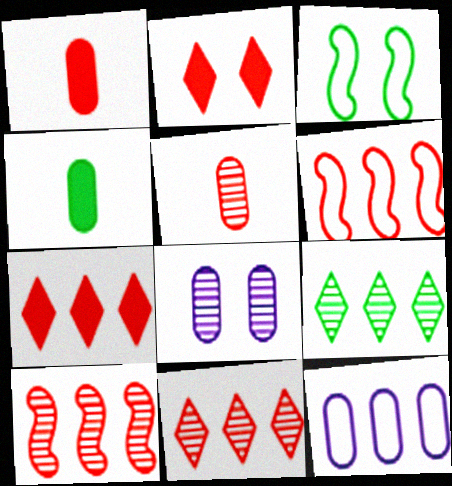[[2, 3, 8], 
[2, 5, 6], 
[3, 4, 9]]